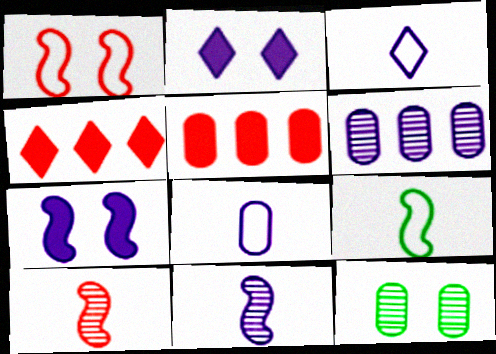[[1, 2, 12], 
[3, 6, 7], 
[5, 8, 12]]